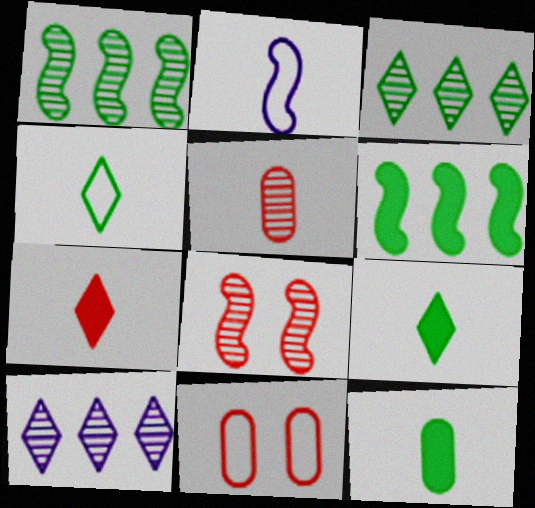[[2, 5, 9], 
[2, 6, 8]]